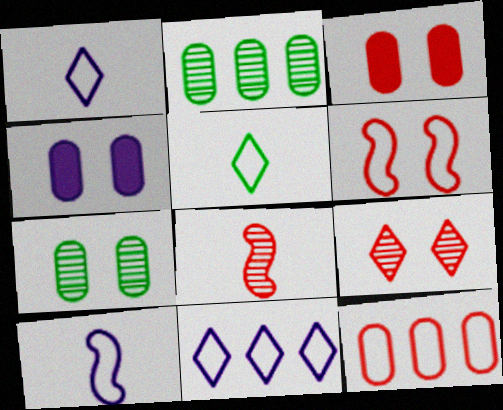[[3, 6, 9]]